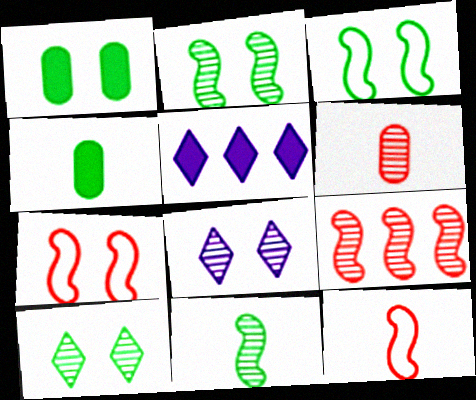[[1, 3, 10], 
[1, 7, 8], 
[3, 5, 6]]